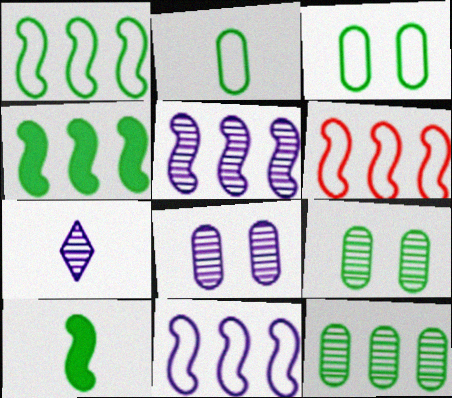[[1, 6, 11], 
[4, 5, 6], 
[5, 7, 8]]